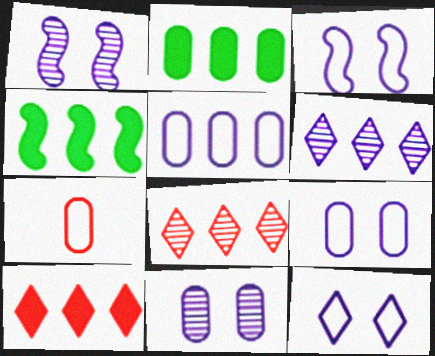[[2, 7, 11], 
[3, 9, 12], 
[4, 5, 8]]